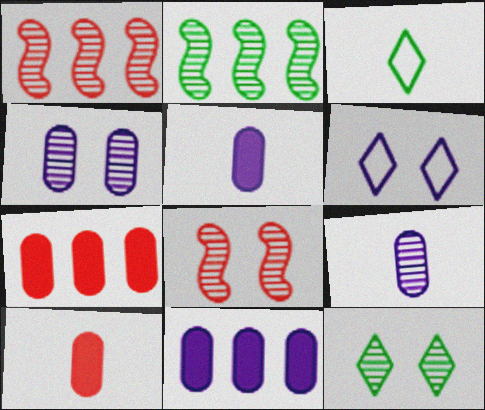[[1, 9, 12], 
[2, 6, 10], 
[3, 8, 11], 
[4, 8, 12]]